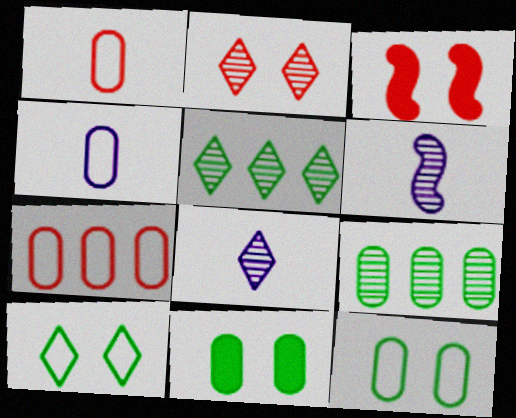[[2, 5, 8], 
[2, 6, 9], 
[3, 4, 5], 
[4, 7, 12]]